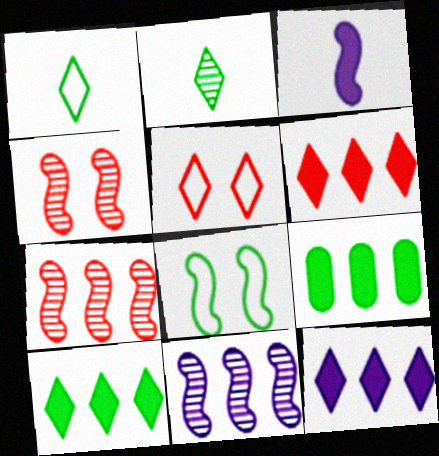[[2, 5, 12], 
[2, 8, 9], 
[3, 7, 8], 
[6, 10, 12]]